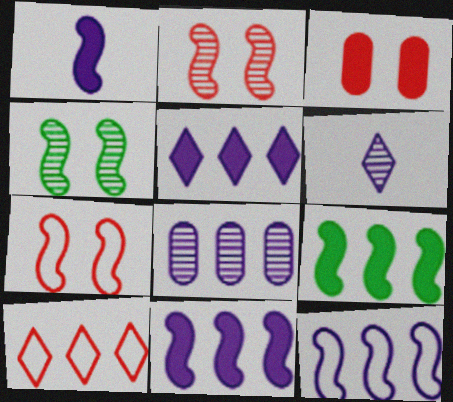[[5, 8, 12], 
[8, 9, 10]]